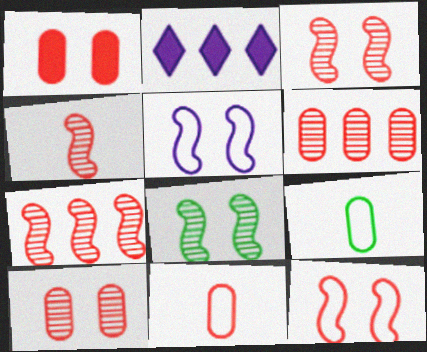[[1, 6, 11], 
[2, 3, 9], 
[2, 8, 11], 
[3, 4, 7]]